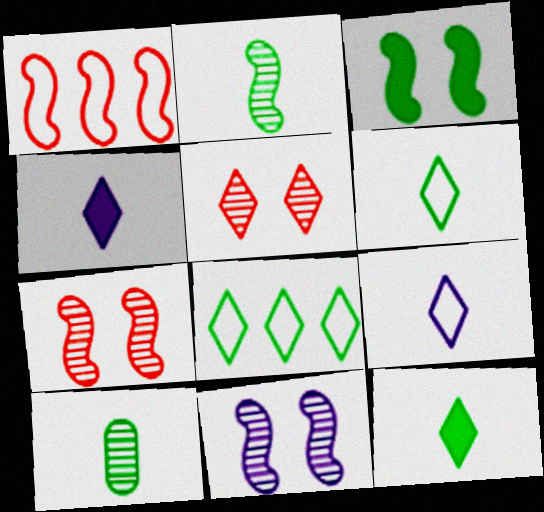[[3, 8, 10], 
[4, 5, 8]]